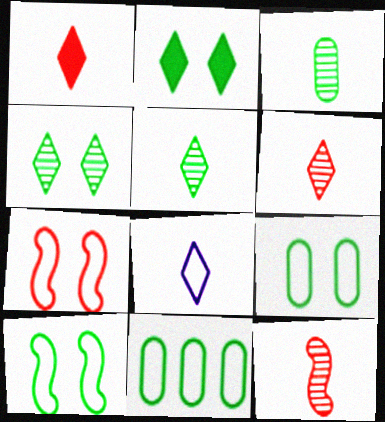[[1, 5, 8], 
[7, 8, 11]]